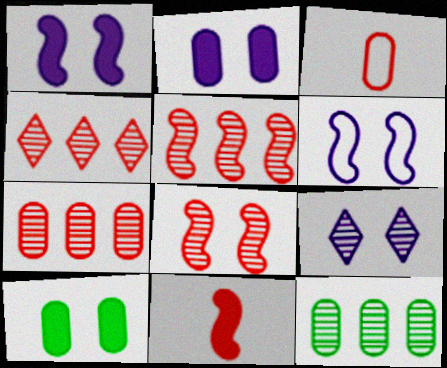[[2, 3, 12], 
[2, 6, 9], 
[4, 5, 7]]